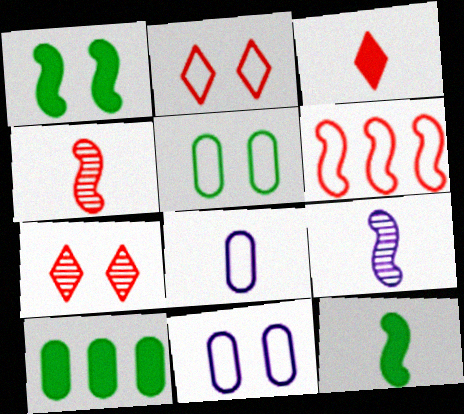[[1, 6, 9], 
[1, 7, 11], 
[2, 9, 10]]